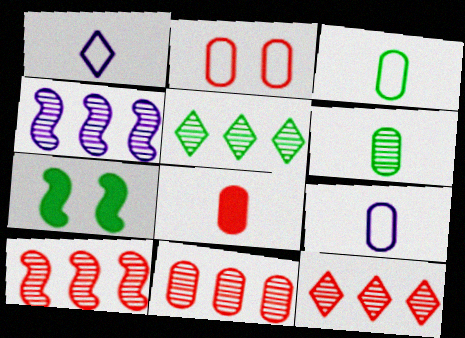[[1, 7, 11], 
[2, 8, 11], 
[3, 5, 7], 
[4, 5, 11], 
[6, 8, 9], 
[7, 9, 12], 
[10, 11, 12]]